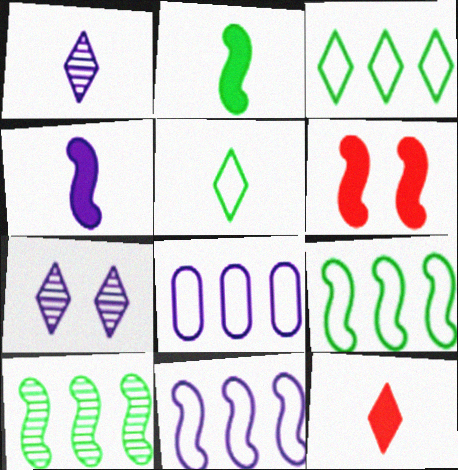[[1, 5, 12], 
[3, 7, 12], 
[4, 7, 8]]